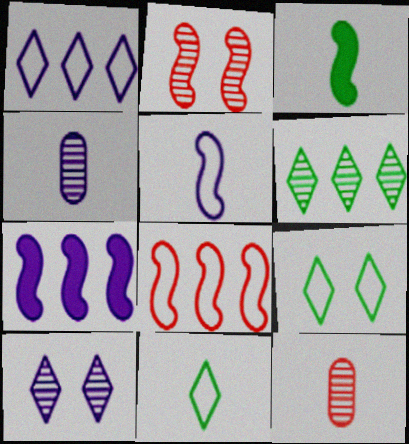[[2, 4, 6], 
[7, 9, 12]]